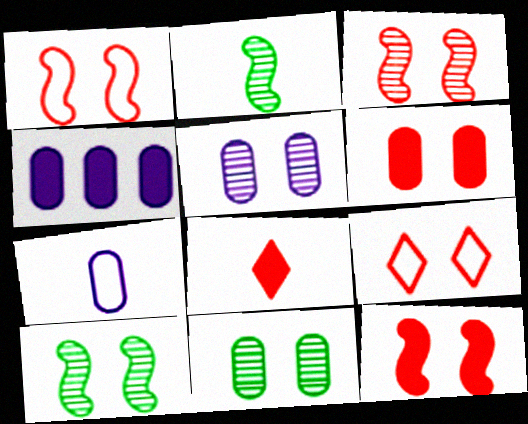[[1, 3, 12], 
[2, 4, 9], 
[2, 7, 8], 
[3, 6, 9], 
[4, 5, 7]]